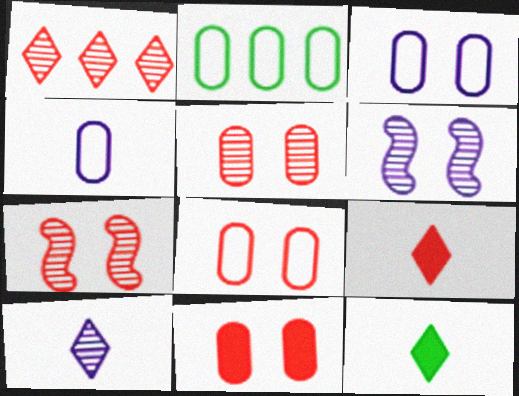[[2, 4, 8], 
[2, 6, 9], 
[5, 8, 11]]